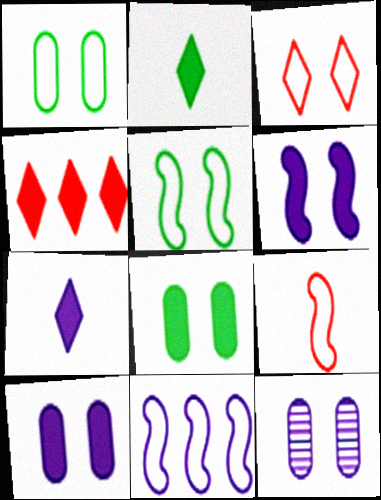[[5, 9, 11], 
[7, 11, 12]]